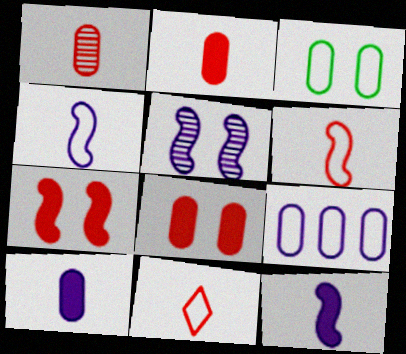[]